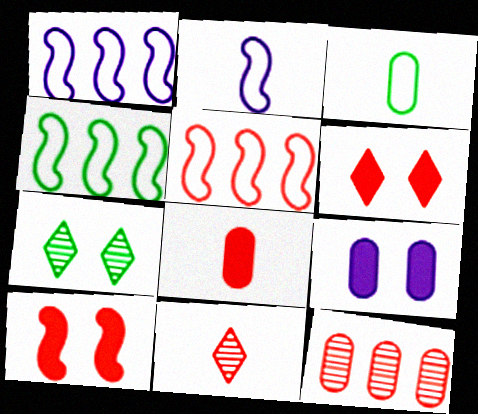[[1, 4, 5], 
[1, 7, 8], 
[3, 9, 12], 
[4, 9, 11]]